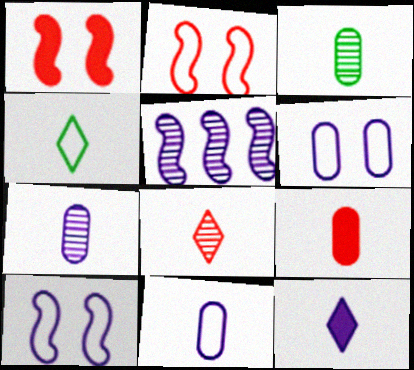[[3, 9, 11], 
[4, 8, 12], 
[5, 6, 12]]